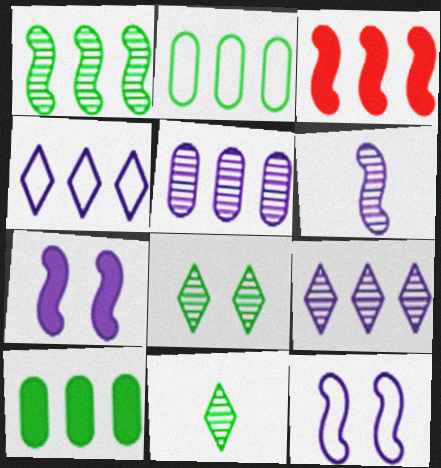[[2, 3, 9]]